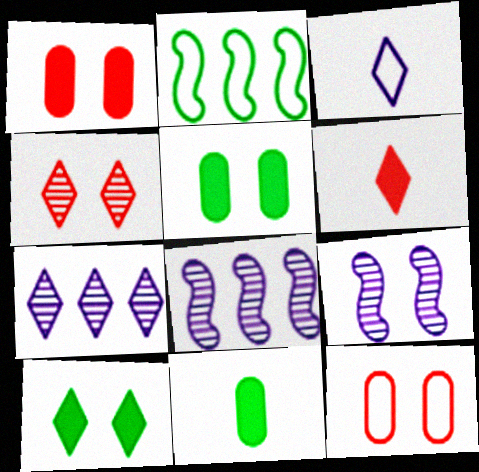[[2, 3, 12], 
[9, 10, 12]]